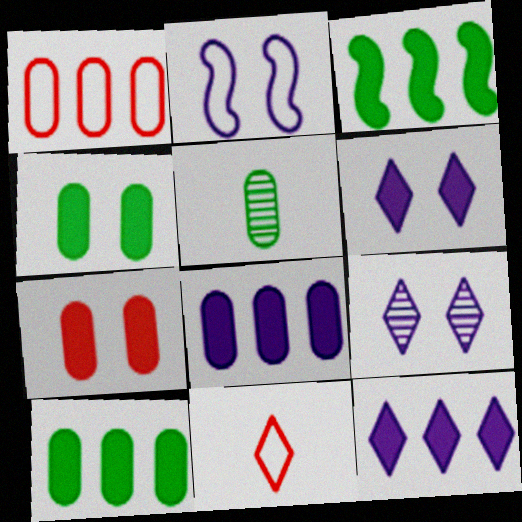[]